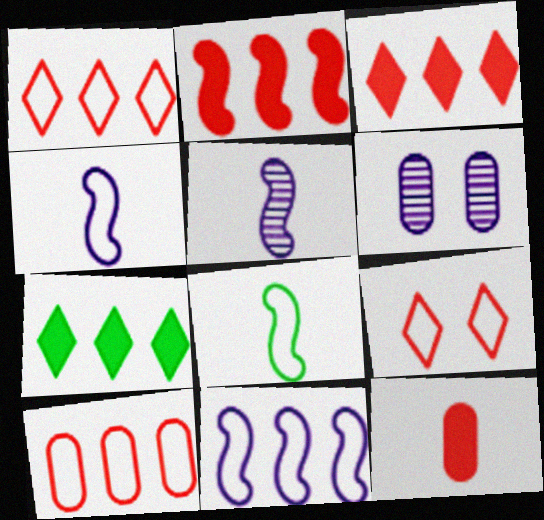[[3, 6, 8]]